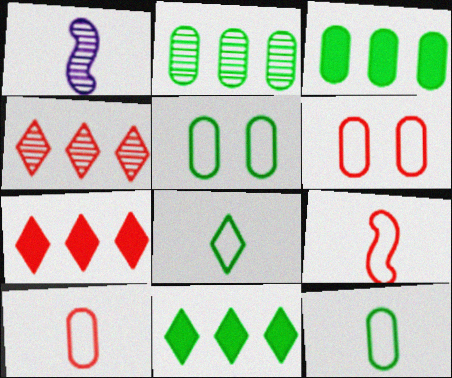[[1, 5, 7], 
[1, 6, 11]]